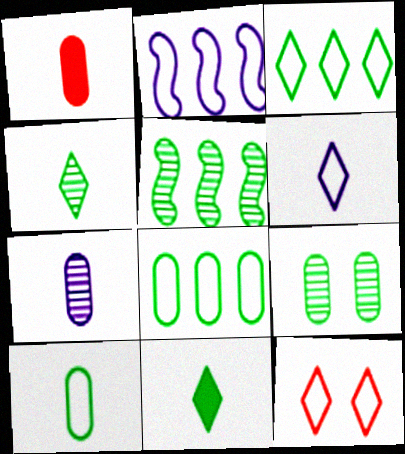[[1, 7, 10], 
[2, 10, 12], 
[3, 6, 12], 
[4, 5, 9]]